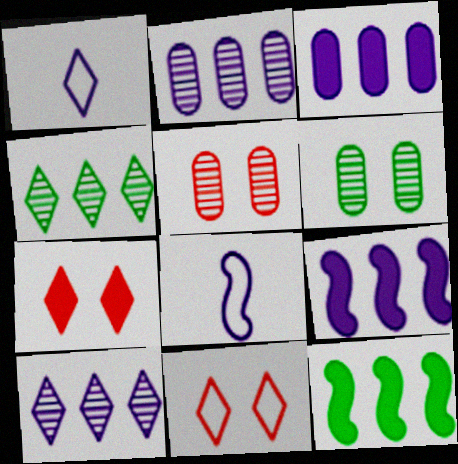[[1, 4, 7], 
[1, 5, 12]]